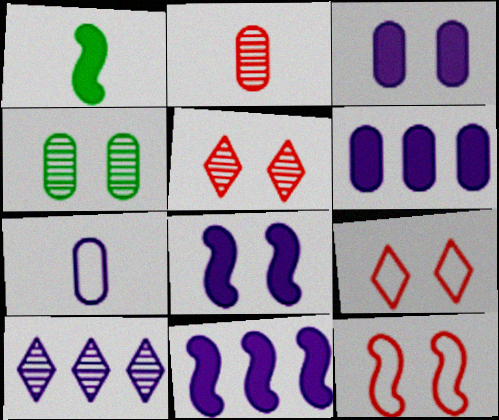[[4, 8, 9], 
[7, 8, 10]]